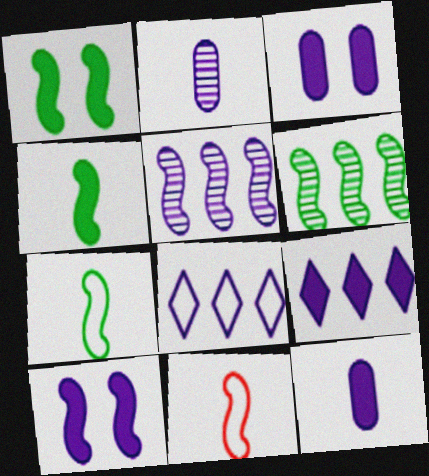[[1, 5, 11], 
[1, 6, 7], 
[2, 8, 10], 
[6, 10, 11], 
[9, 10, 12]]